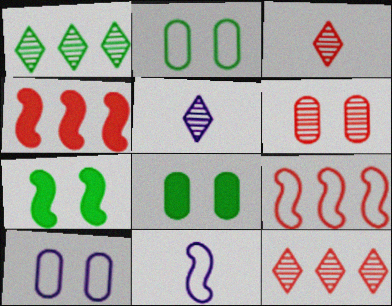[[2, 4, 5], 
[5, 8, 9], 
[6, 8, 10], 
[8, 11, 12]]